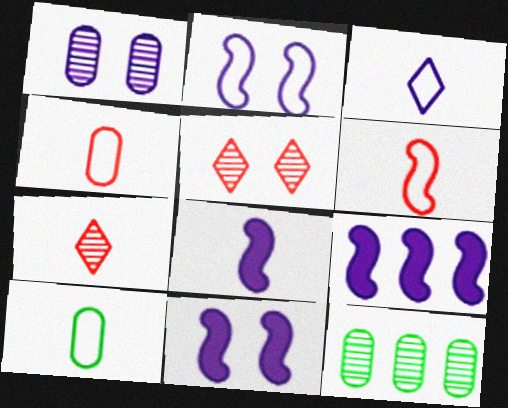[[1, 3, 9], 
[3, 6, 10], 
[5, 9, 10], 
[7, 8, 10], 
[8, 9, 11]]